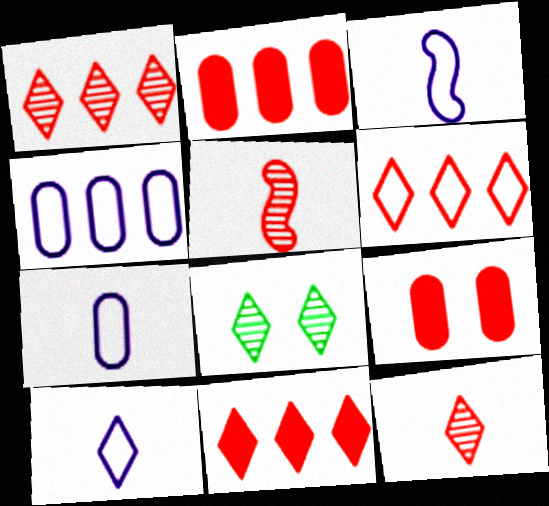[[1, 6, 11], 
[2, 3, 8], 
[3, 7, 10], 
[5, 6, 9], 
[8, 10, 11]]